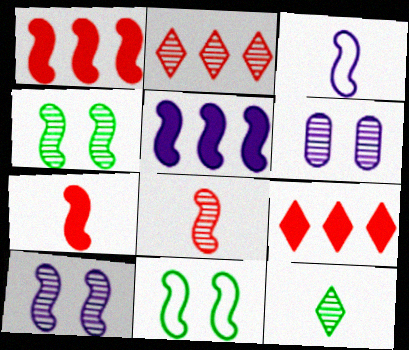[[1, 3, 4], 
[3, 5, 10], 
[5, 8, 11]]